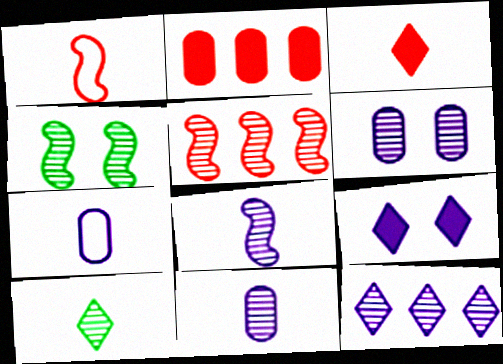[[4, 5, 8], 
[5, 6, 10], 
[6, 8, 12]]